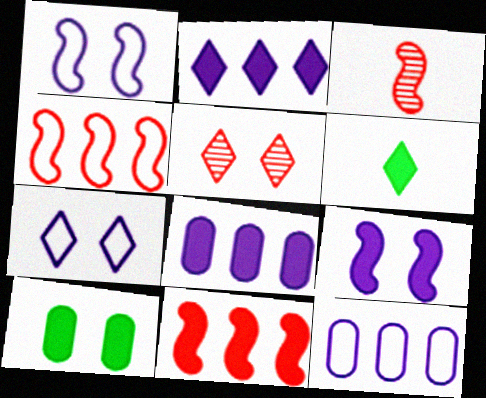[[1, 5, 10]]